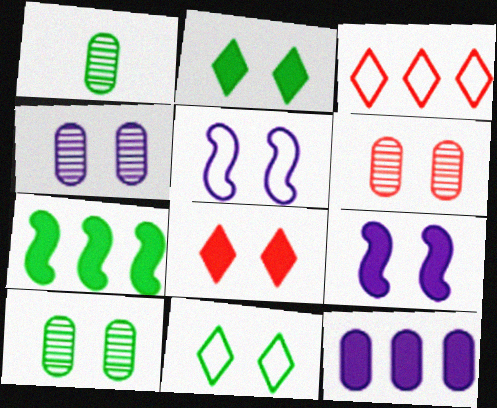[[1, 3, 9], 
[1, 7, 11], 
[2, 5, 6], 
[4, 6, 10], 
[5, 8, 10], 
[6, 9, 11]]